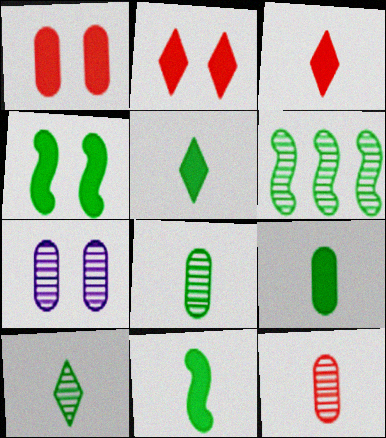[[5, 9, 11]]